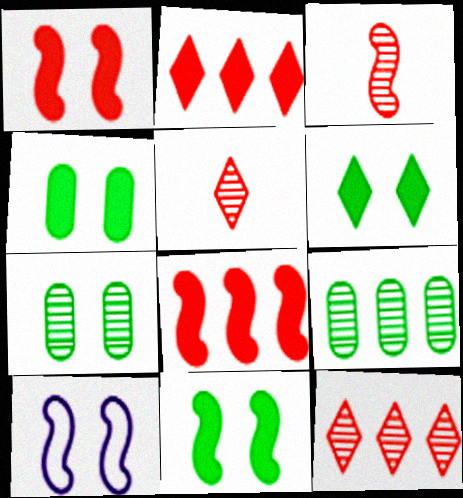[[4, 6, 11]]